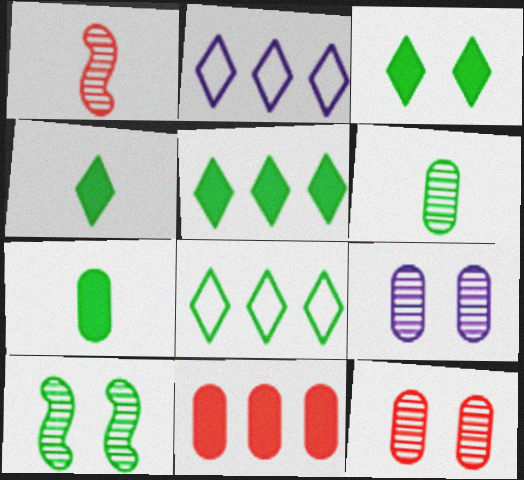[[3, 4, 5], 
[7, 8, 10]]